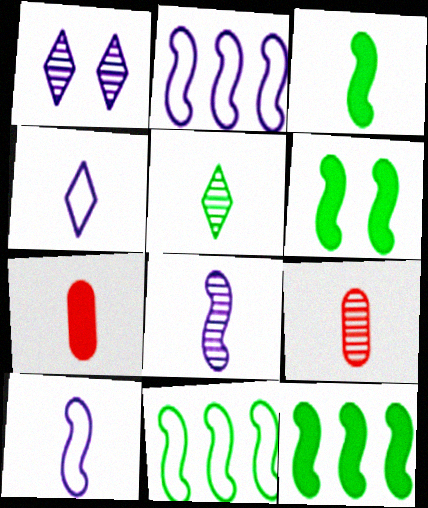[[1, 7, 11], 
[3, 4, 9], 
[3, 6, 12], 
[5, 7, 10], 
[5, 8, 9]]